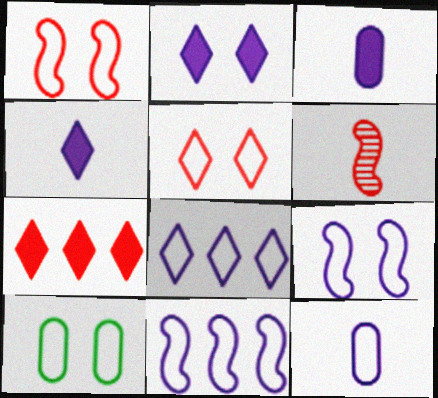[[5, 9, 10], 
[8, 9, 12]]